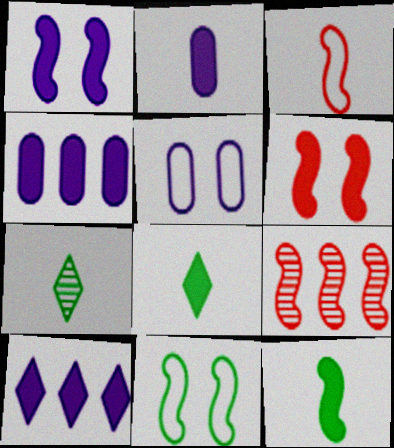[[1, 2, 10], 
[2, 3, 7], 
[3, 6, 9], 
[4, 6, 8], 
[5, 8, 9]]